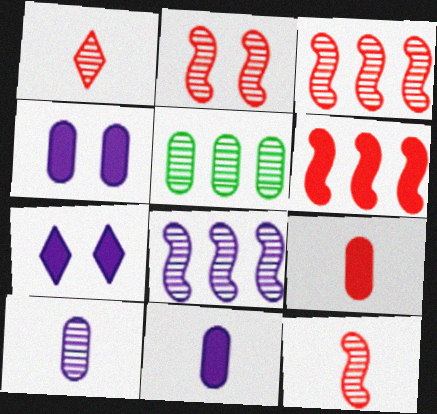[[2, 3, 12]]